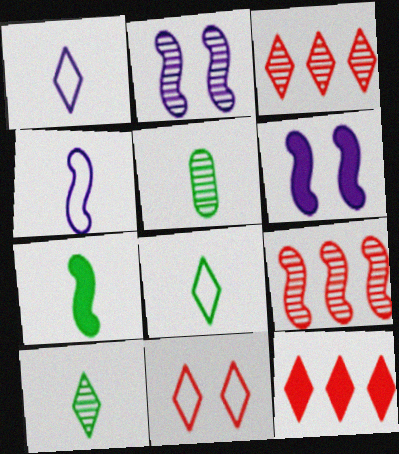[[2, 3, 5], 
[5, 7, 8]]